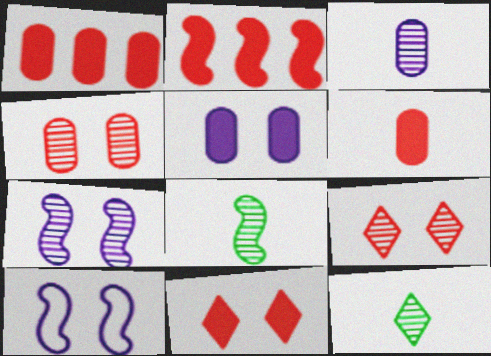[[1, 10, 12], 
[2, 6, 11], 
[2, 8, 10]]